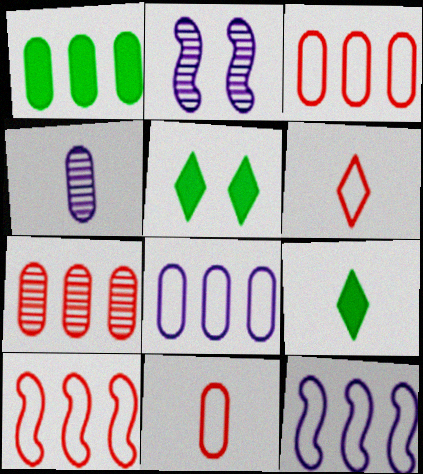[[1, 2, 6], 
[1, 7, 8], 
[2, 3, 9], 
[4, 5, 10]]